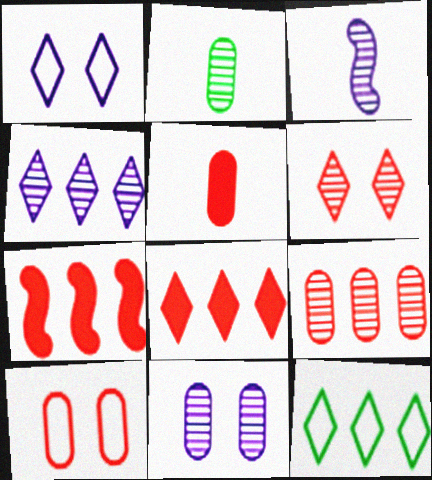[[1, 2, 7], 
[2, 9, 11], 
[3, 4, 11], 
[4, 8, 12], 
[5, 9, 10]]